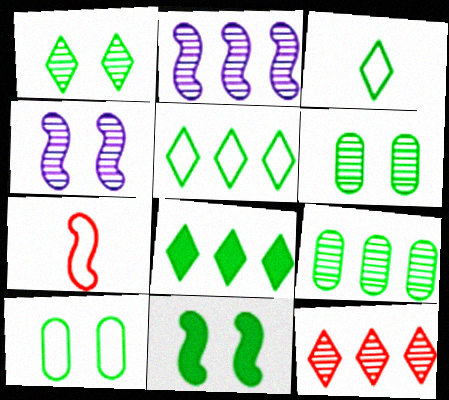[[1, 3, 8], 
[1, 10, 11], 
[2, 7, 11], 
[2, 9, 12], 
[3, 9, 11]]